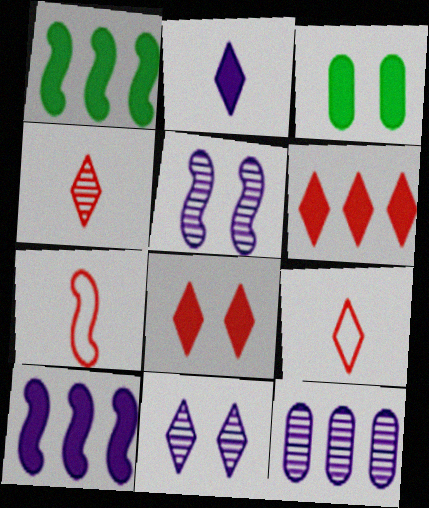[[1, 5, 7]]